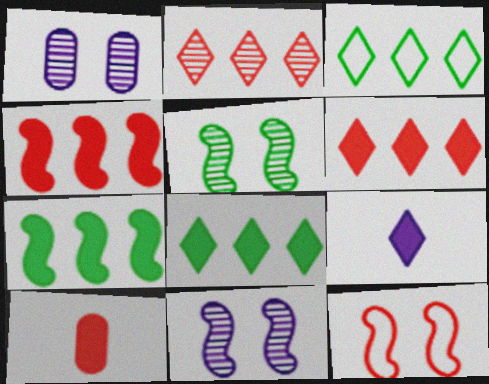[[2, 10, 12], 
[3, 10, 11]]